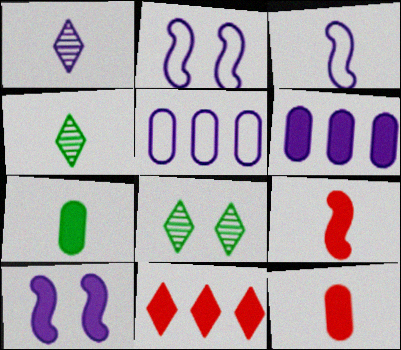[[1, 2, 6], 
[1, 5, 10], 
[3, 4, 12], 
[5, 8, 9], 
[7, 10, 11]]